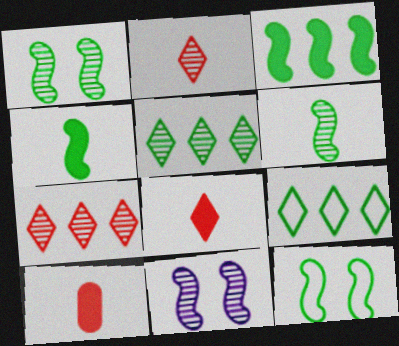[[3, 6, 12], 
[9, 10, 11]]